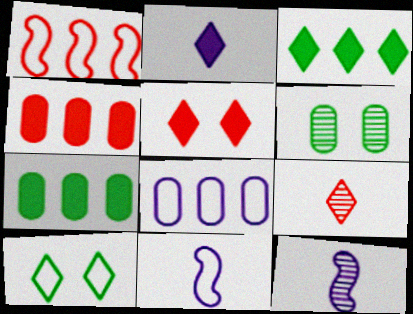[[1, 2, 6], 
[2, 3, 5], 
[4, 10, 12]]